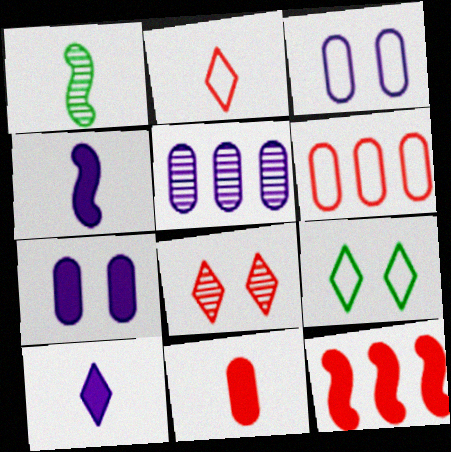[[1, 5, 8]]